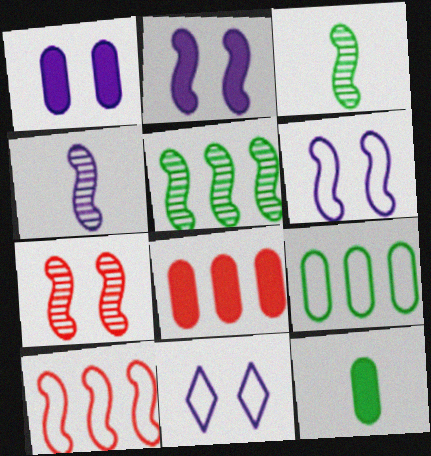[[1, 8, 12], 
[2, 3, 10], 
[3, 8, 11], 
[4, 5, 7]]